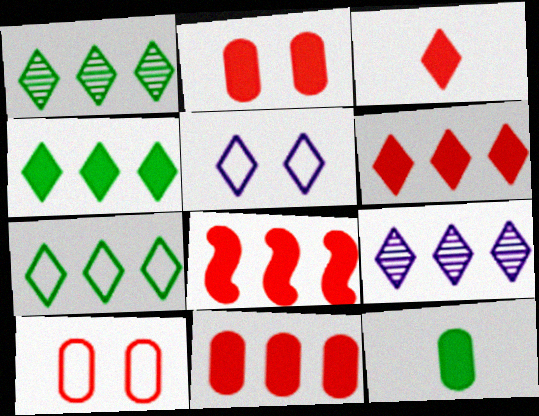[[1, 3, 5], 
[1, 4, 7], 
[2, 3, 8], 
[6, 7, 9], 
[6, 8, 11]]